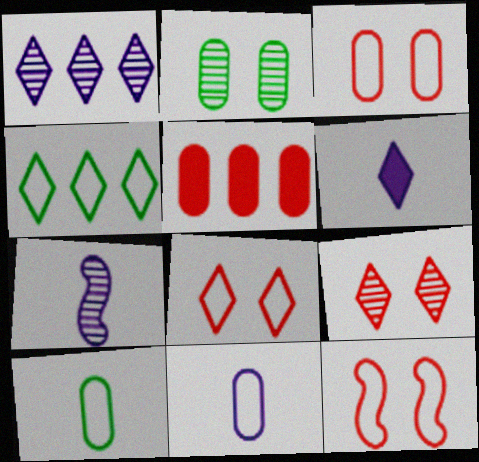[[2, 5, 11], 
[3, 8, 12], 
[4, 6, 9], 
[4, 11, 12], 
[6, 7, 11]]